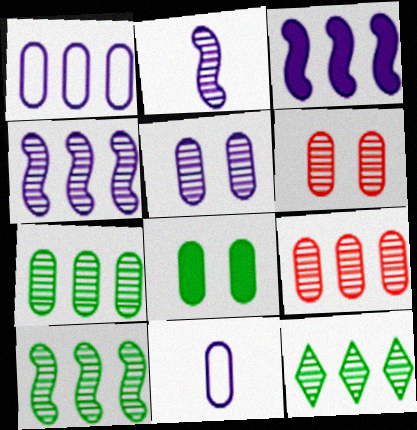[[2, 6, 12], 
[4, 9, 12], 
[7, 10, 12], 
[8, 9, 11]]